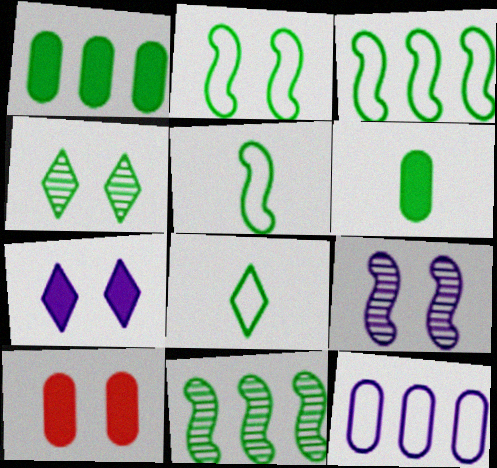[[1, 4, 5], 
[2, 3, 5], 
[3, 4, 6]]